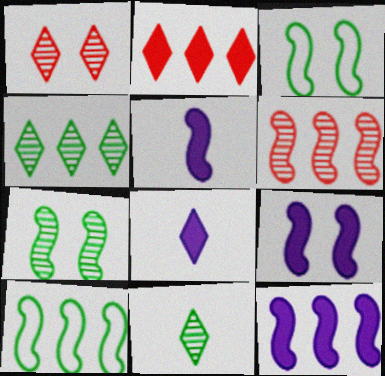[[3, 5, 6], 
[5, 9, 12], 
[6, 10, 12]]